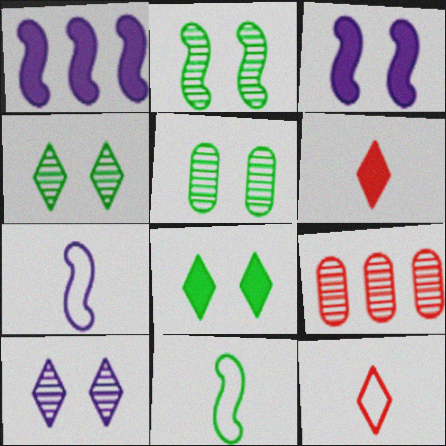[[1, 5, 12], 
[2, 4, 5], 
[7, 8, 9]]